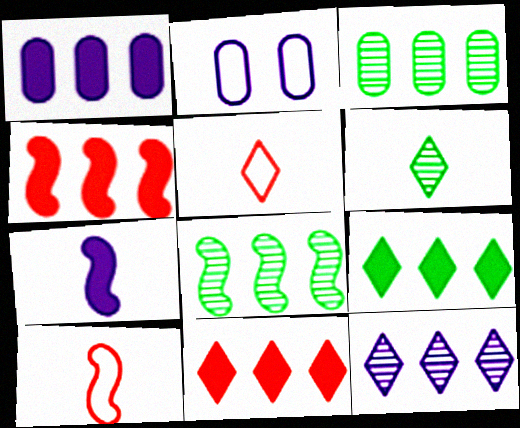[[1, 4, 9], 
[2, 4, 6], 
[2, 7, 12]]